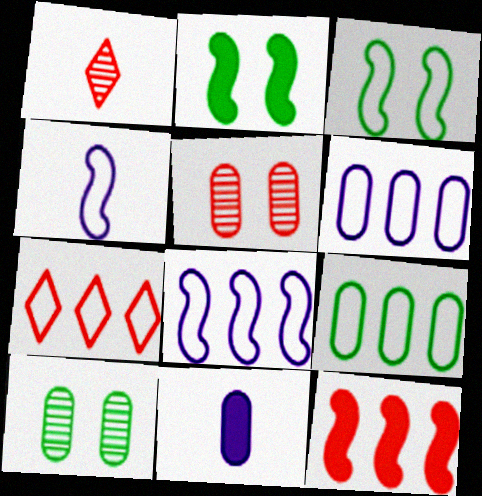[[1, 2, 6], 
[5, 9, 11], 
[7, 8, 9]]